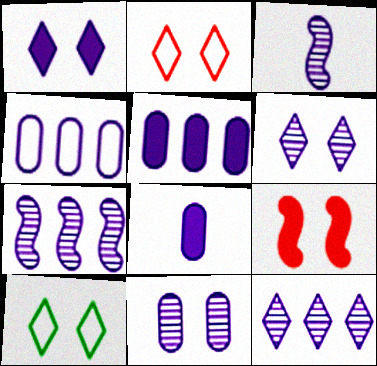[[1, 3, 4], 
[3, 11, 12], 
[4, 8, 11], 
[9, 10, 11]]